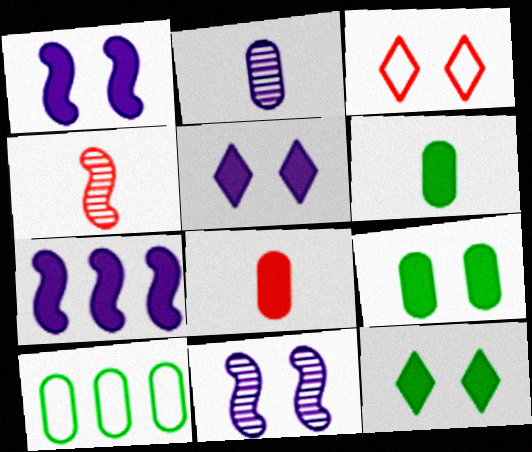[[3, 9, 11], 
[4, 5, 10], 
[7, 8, 12]]